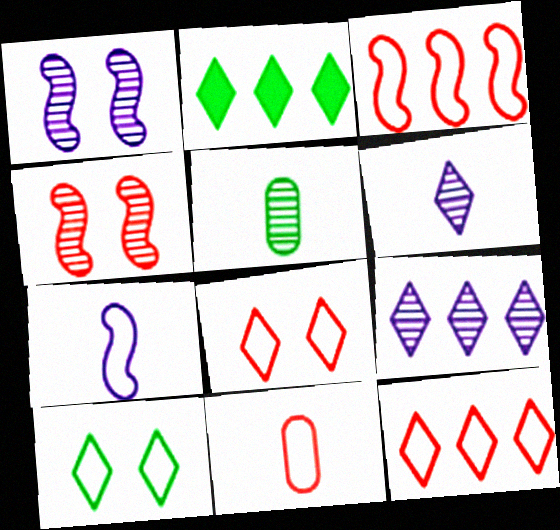[[1, 2, 11], 
[2, 6, 8], 
[2, 9, 12], 
[3, 8, 11], 
[4, 5, 9]]